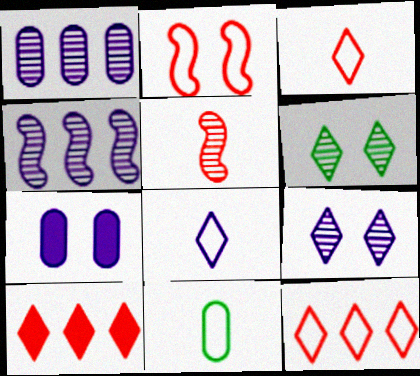[[1, 5, 6], 
[2, 6, 7], 
[4, 7, 8], 
[6, 8, 10]]